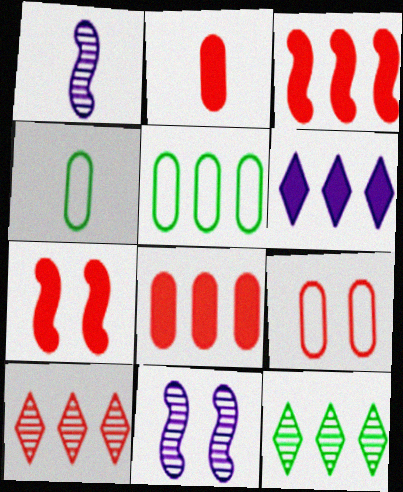[]